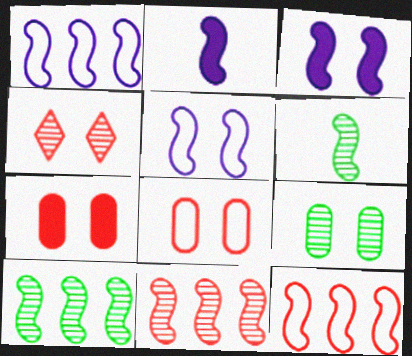[[3, 6, 12]]